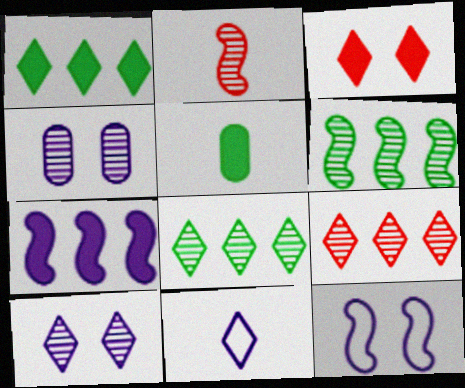[[2, 4, 8], 
[2, 5, 11], 
[3, 5, 7], 
[3, 8, 11], 
[4, 7, 11], 
[5, 9, 12]]